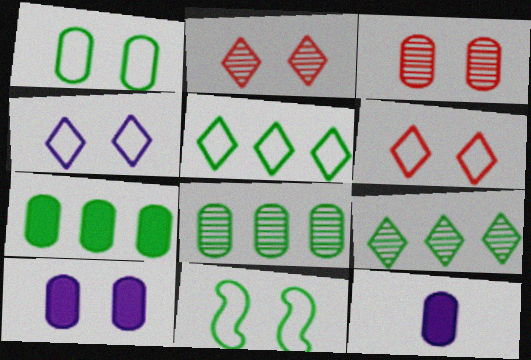[[1, 3, 10], 
[2, 10, 11]]